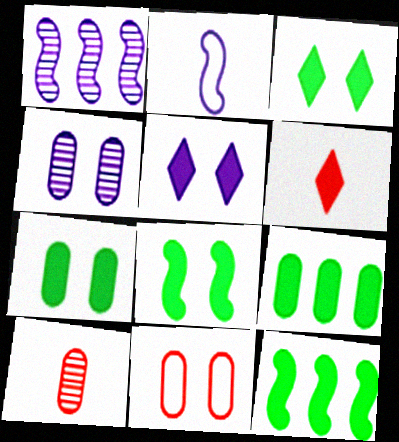[[3, 7, 8], 
[4, 7, 11]]